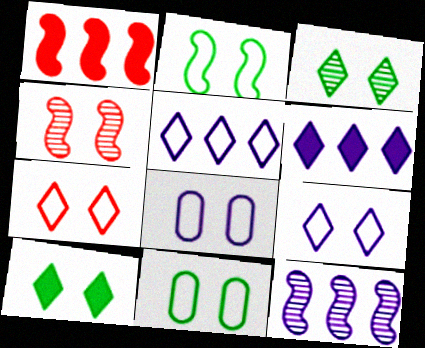[[2, 7, 8], 
[4, 8, 10]]